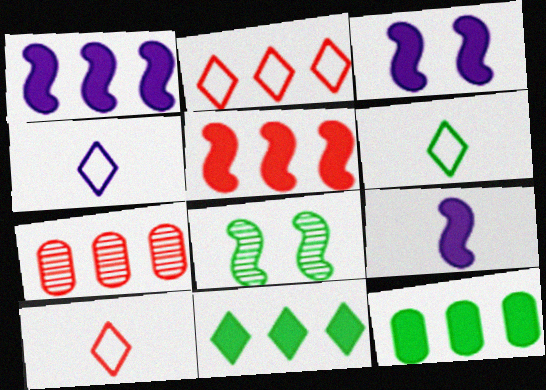[[1, 3, 9], 
[2, 5, 7], 
[3, 6, 7], 
[4, 6, 10], 
[6, 8, 12]]